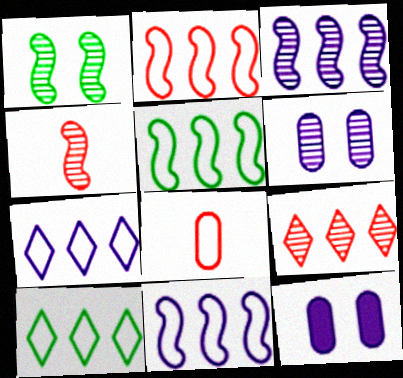[[1, 3, 4], 
[2, 5, 11], 
[4, 10, 12]]